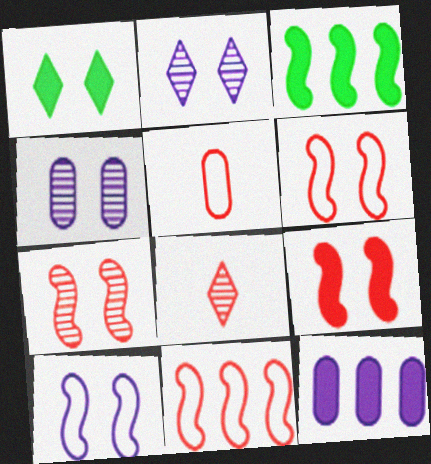[[1, 4, 6], 
[2, 3, 5], 
[6, 7, 9]]